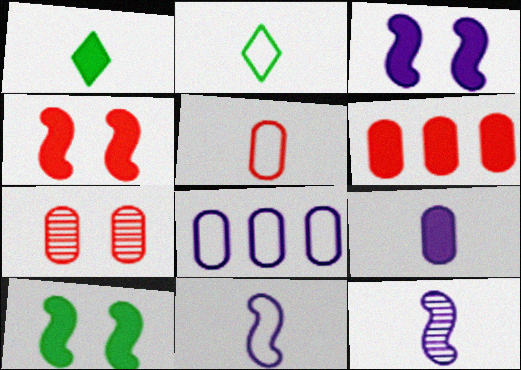[[1, 3, 6], 
[1, 5, 12], 
[2, 5, 11], 
[3, 4, 10], 
[5, 6, 7]]